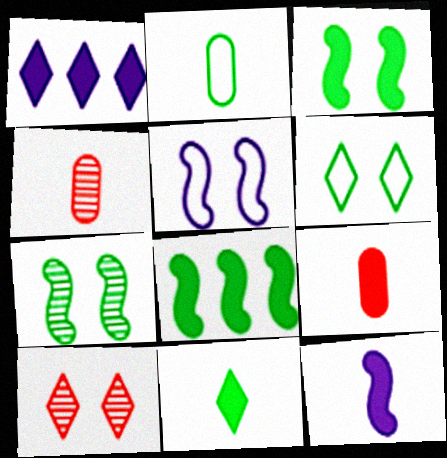[[1, 3, 9], 
[9, 11, 12]]